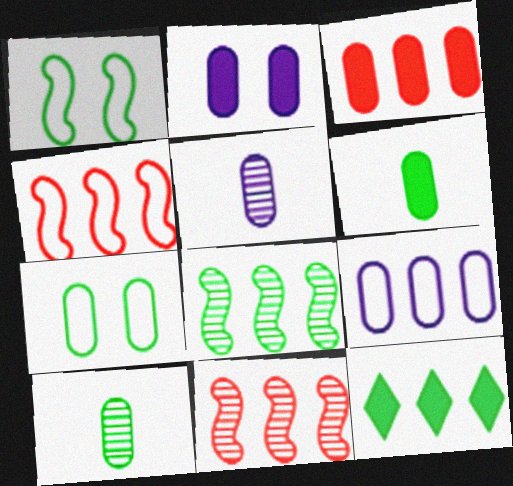[[1, 10, 12], 
[2, 3, 6], 
[2, 5, 9], 
[3, 5, 7], 
[9, 11, 12]]